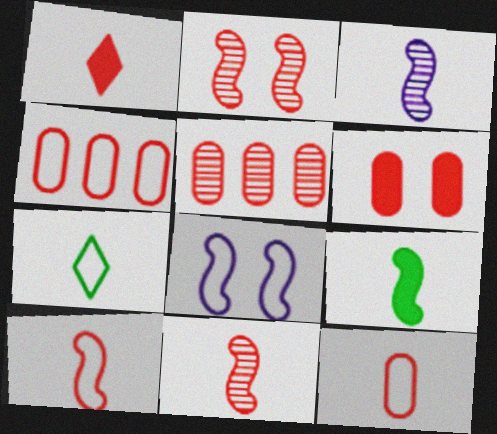[[1, 2, 4], 
[1, 11, 12], 
[3, 9, 10], 
[4, 7, 8], 
[5, 6, 12]]